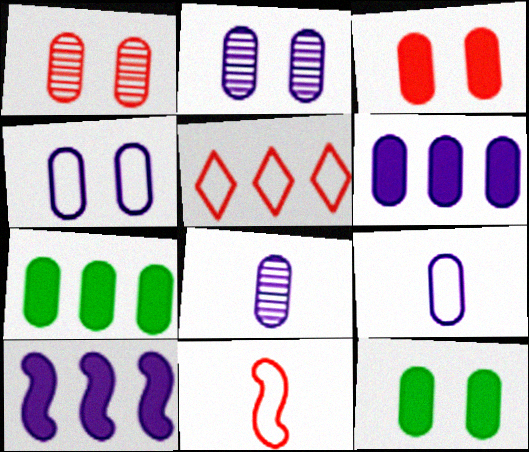[[1, 4, 12], 
[1, 7, 9], 
[2, 6, 9], 
[4, 6, 8]]